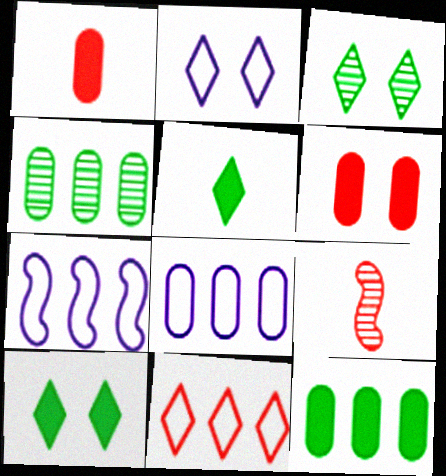[[1, 3, 7], 
[2, 9, 12], 
[6, 9, 11], 
[8, 9, 10]]